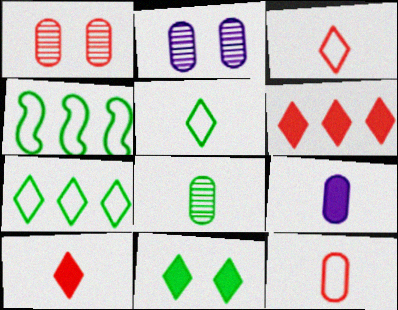[[2, 4, 10], 
[4, 8, 11], 
[8, 9, 12]]